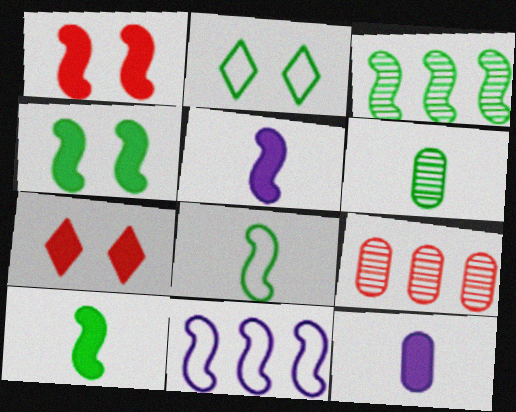[[2, 5, 9], 
[3, 4, 8], 
[6, 7, 11]]